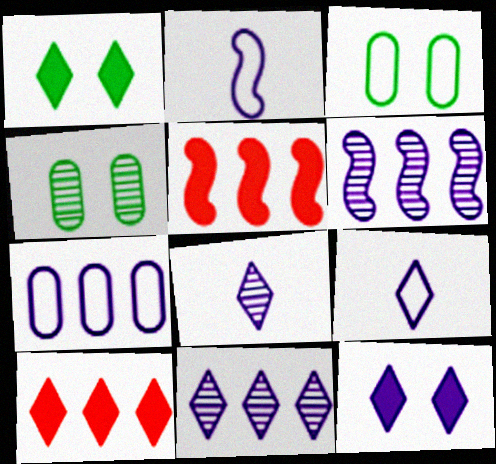[[2, 4, 10], 
[3, 5, 8], 
[4, 5, 9], 
[9, 11, 12]]